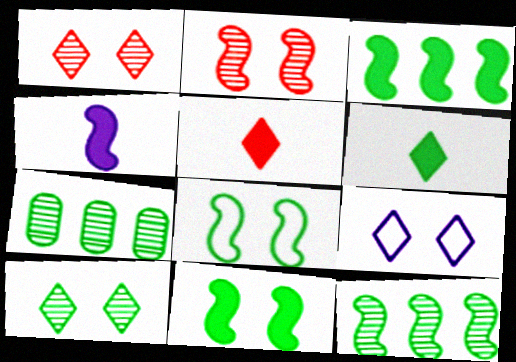[[6, 7, 8]]